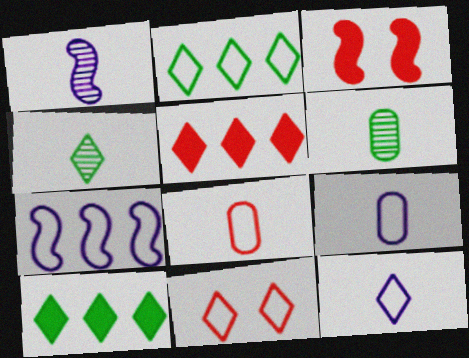[[2, 11, 12]]